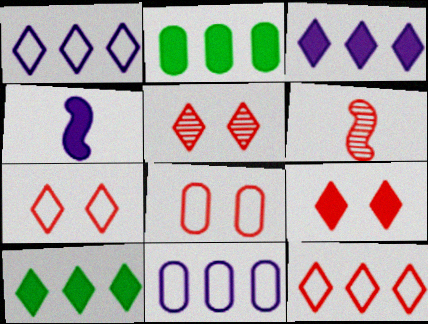[[2, 4, 9], 
[5, 7, 9]]